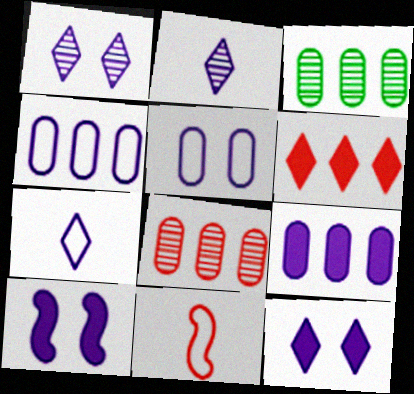[[1, 5, 10], 
[2, 4, 10], 
[3, 11, 12]]